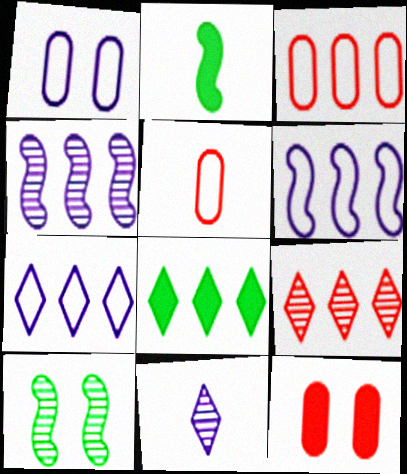[[1, 2, 9], 
[2, 5, 11], 
[3, 4, 8], 
[7, 8, 9]]